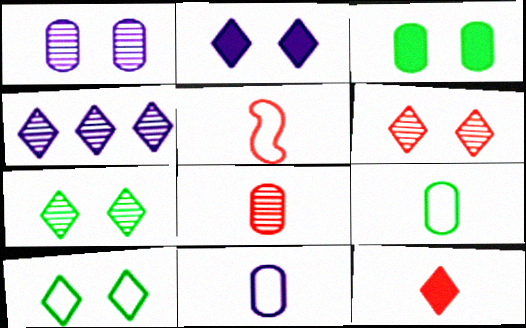[[2, 6, 10], 
[3, 4, 5], 
[4, 10, 12], 
[5, 8, 12]]